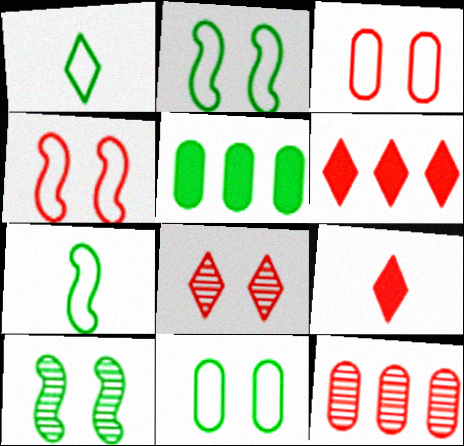[[1, 5, 10], 
[4, 9, 12]]